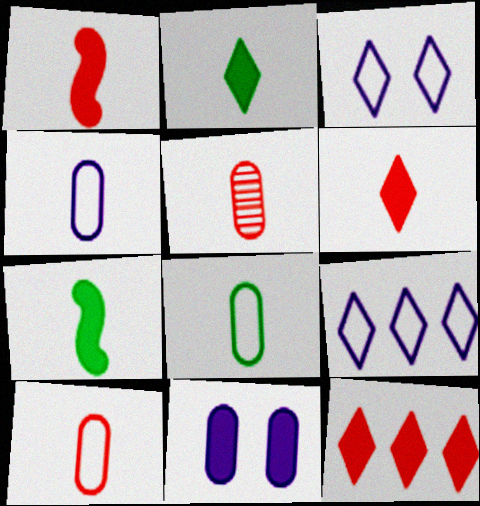[[4, 8, 10], 
[7, 11, 12]]